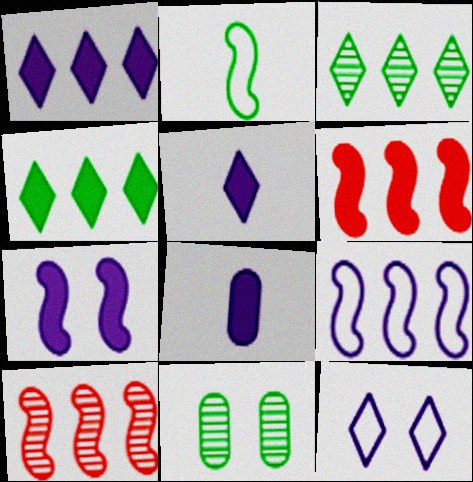[[1, 7, 8], 
[2, 4, 11], 
[2, 7, 10]]